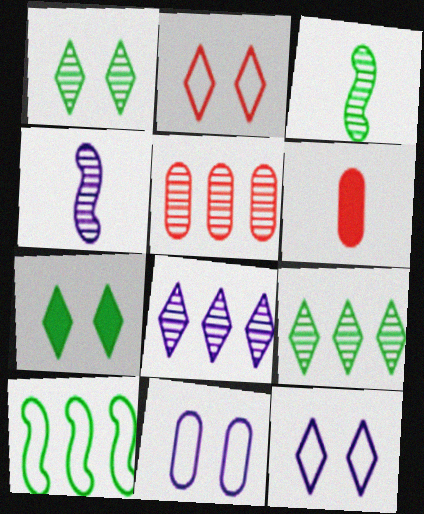[[1, 4, 5]]